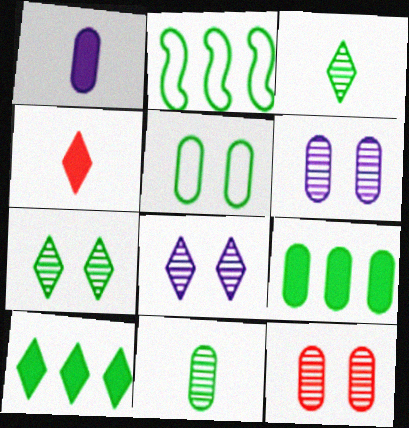[[2, 4, 6], 
[5, 9, 11]]